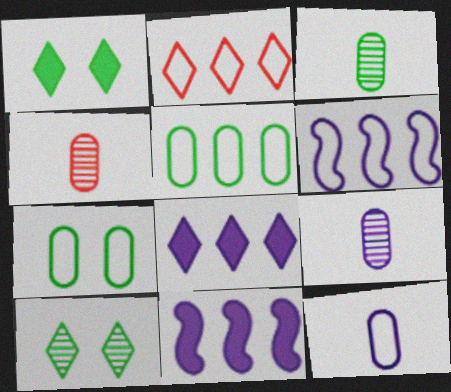[[1, 4, 6], 
[2, 5, 6], 
[3, 4, 9]]